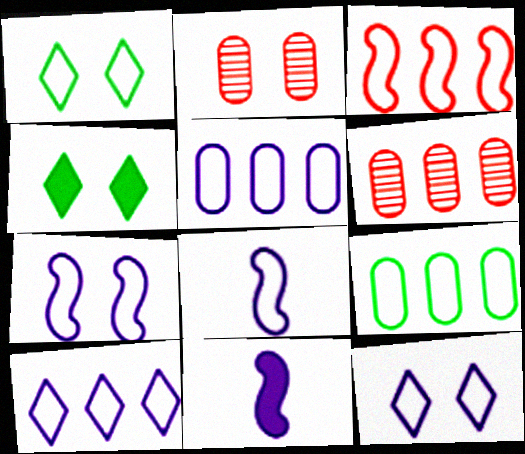[[1, 6, 11], 
[2, 4, 7], 
[3, 9, 10], 
[4, 6, 8], 
[5, 8, 12]]